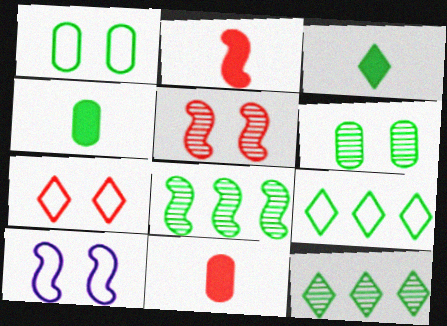[[1, 3, 8], 
[1, 7, 10], 
[2, 8, 10], 
[10, 11, 12]]